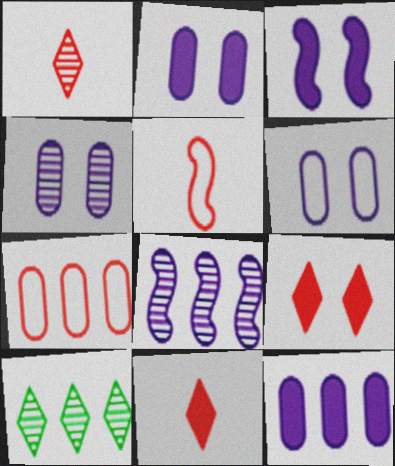[[2, 4, 6], 
[2, 5, 10]]